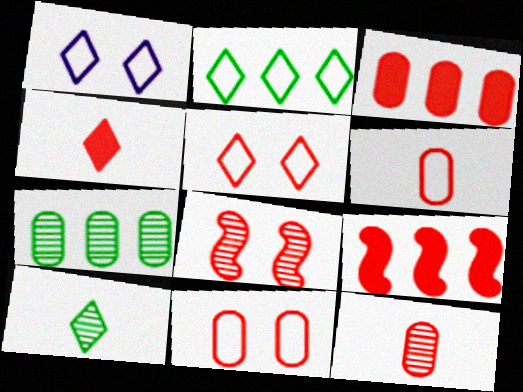[[3, 11, 12], 
[5, 9, 12]]